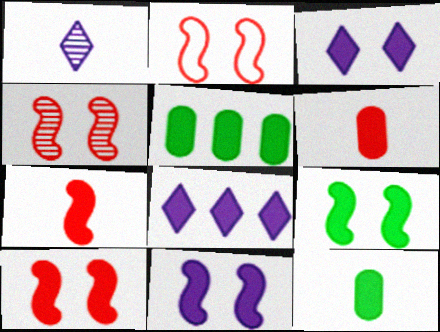[[1, 2, 5], 
[2, 4, 10], 
[3, 5, 7], 
[6, 8, 9], 
[8, 10, 12], 
[9, 10, 11]]